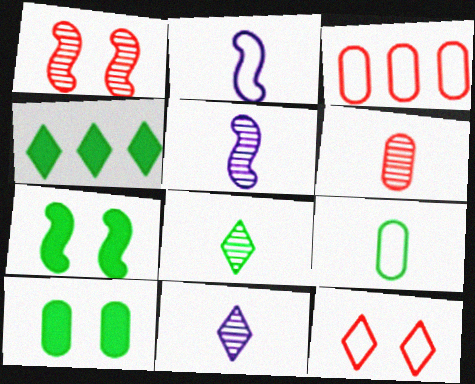[[3, 7, 11], 
[4, 11, 12], 
[5, 6, 8]]